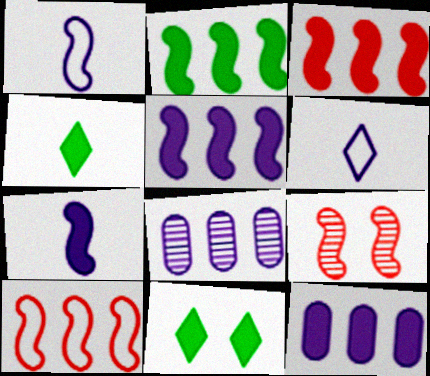[[1, 2, 9], 
[2, 3, 5]]